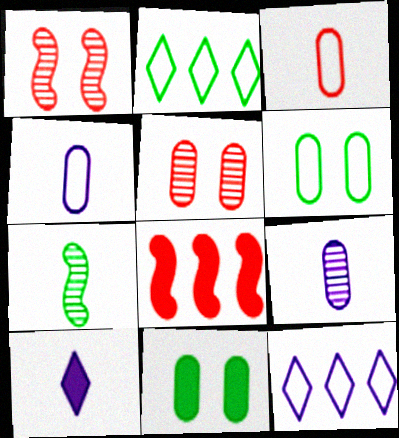[[2, 7, 11], 
[3, 7, 10], 
[8, 10, 11]]